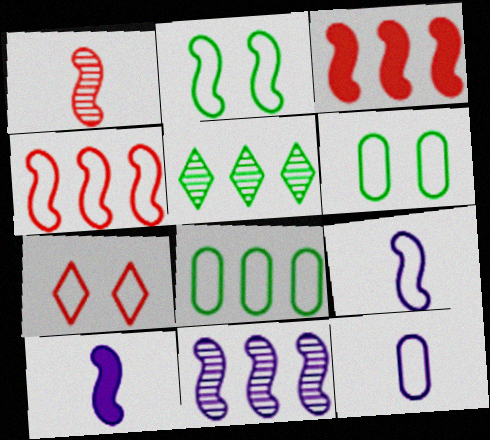[[2, 4, 9], 
[7, 8, 9]]